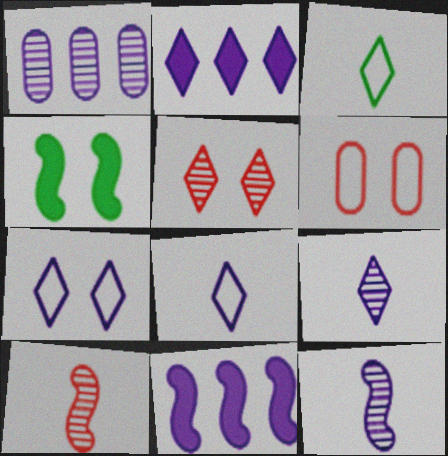[[2, 3, 5], 
[2, 7, 9]]